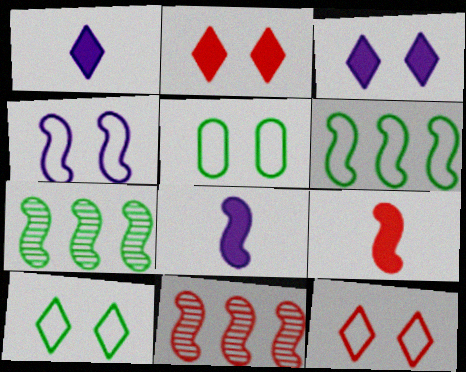[[1, 5, 11], 
[4, 5, 12], 
[4, 7, 9]]